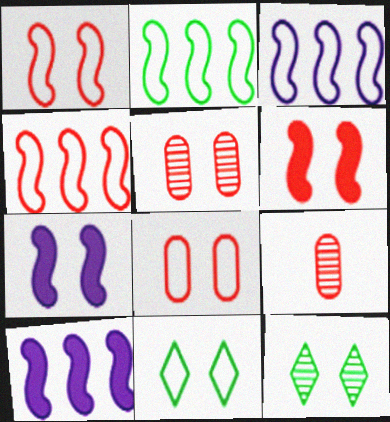[[2, 3, 4], 
[5, 7, 11], 
[7, 8, 12], 
[9, 10, 11]]